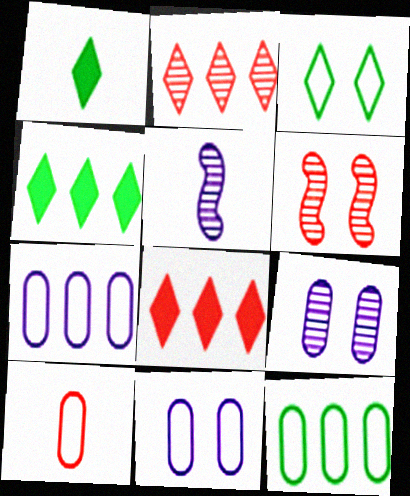[[1, 5, 10], 
[1, 6, 7], 
[6, 8, 10], 
[10, 11, 12]]